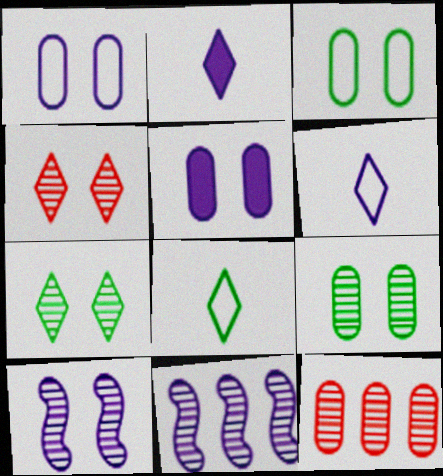[[1, 2, 11], 
[4, 9, 10], 
[5, 6, 11]]